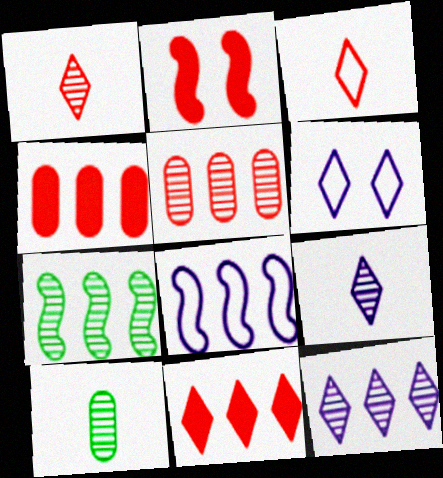[[2, 3, 5], 
[5, 7, 12]]